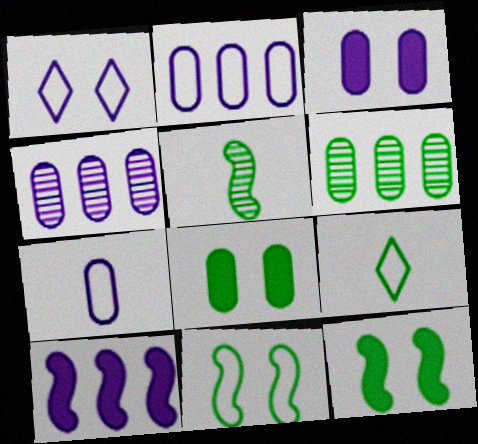[[3, 4, 7], 
[6, 9, 12]]